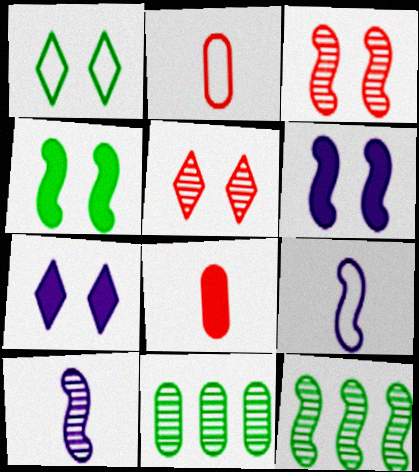[[1, 5, 7], 
[2, 7, 12], 
[3, 10, 12], 
[5, 10, 11]]